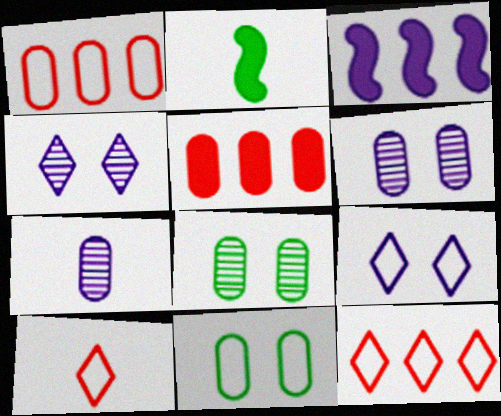[[1, 2, 4], 
[2, 6, 12], 
[2, 7, 10], 
[3, 7, 9], 
[3, 8, 10], 
[5, 7, 11]]